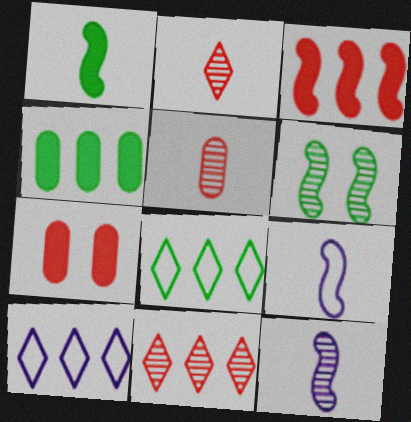[[3, 6, 9], 
[7, 8, 12]]